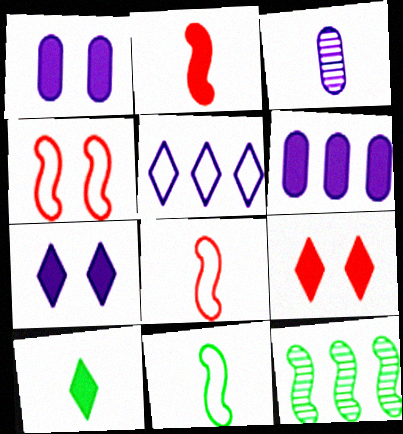[[3, 8, 10]]